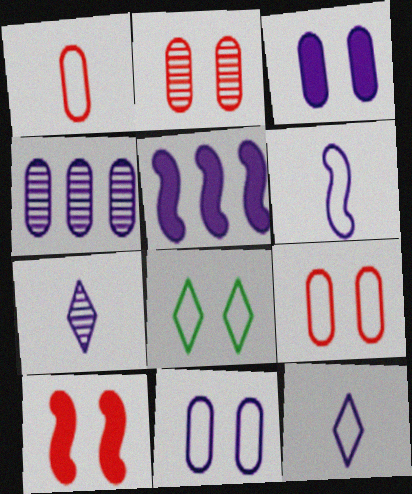[[5, 7, 11]]